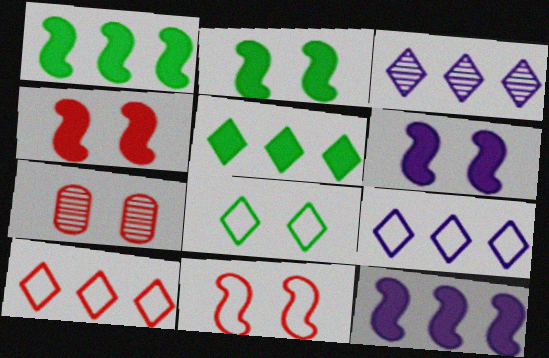[[2, 4, 6], 
[3, 5, 10], 
[6, 7, 8]]